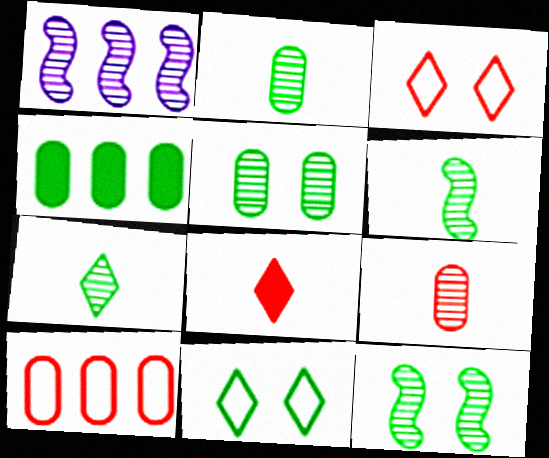[[2, 6, 7], 
[4, 6, 11]]